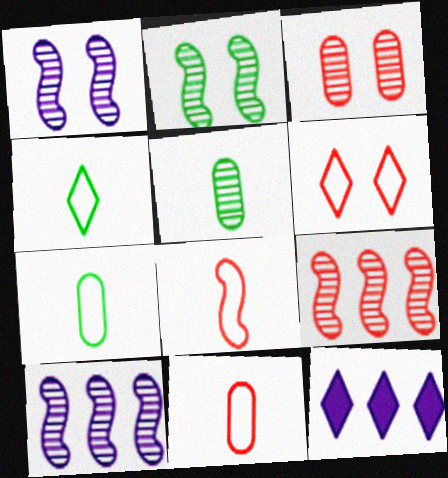[[2, 11, 12]]